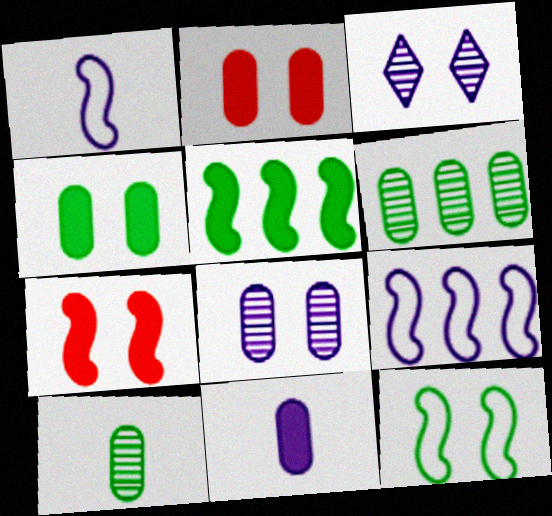[[2, 3, 12], 
[3, 9, 11]]